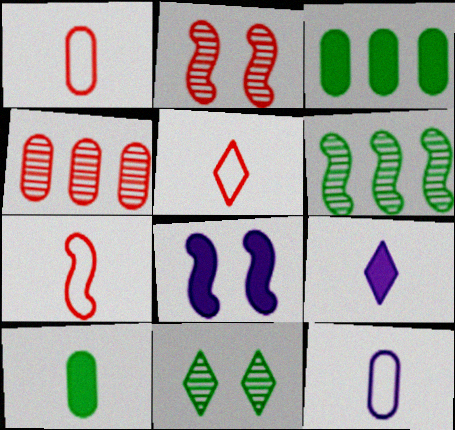[[1, 5, 7], 
[6, 7, 8]]